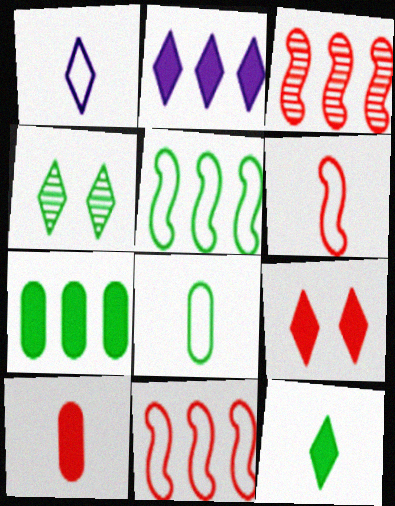[[1, 6, 8], 
[2, 9, 12]]